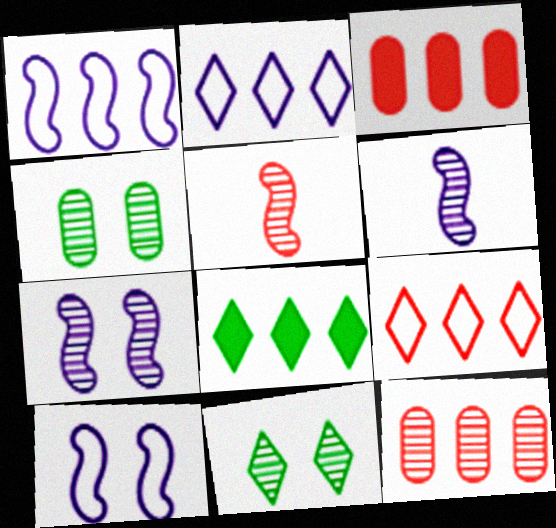[[1, 8, 12], 
[6, 11, 12]]